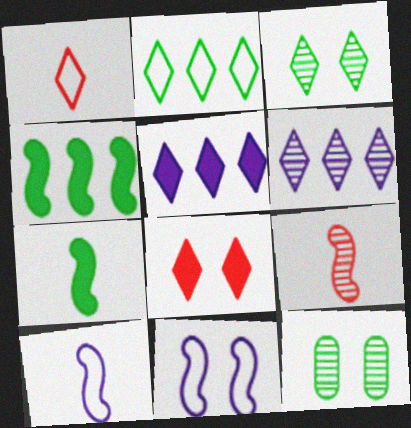[[1, 3, 5], 
[2, 7, 12], 
[4, 9, 11], 
[6, 9, 12], 
[7, 9, 10], 
[8, 11, 12]]